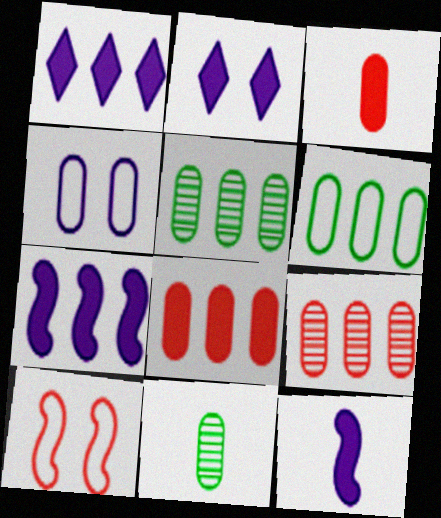[[1, 10, 11], 
[3, 4, 5], 
[4, 8, 11]]